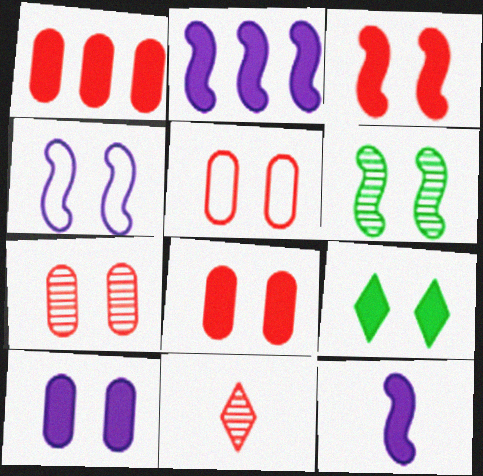[[1, 9, 12], 
[3, 4, 6], 
[3, 9, 10], 
[4, 7, 9], 
[5, 7, 8]]